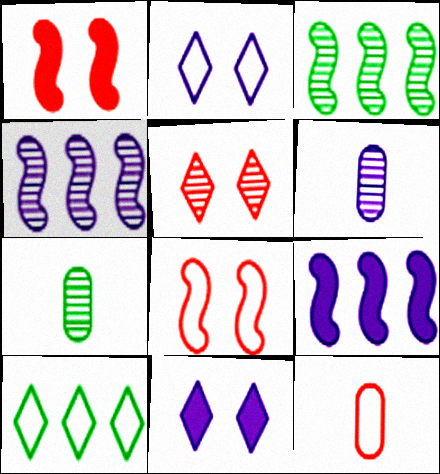[[1, 6, 10], 
[2, 6, 9], 
[3, 5, 6], 
[3, 11, 12], 
[4, 5, 7]]